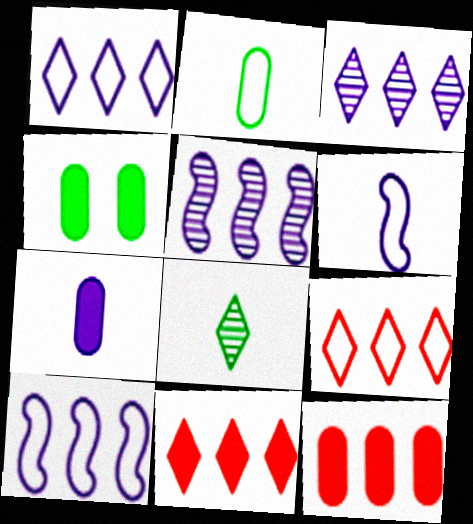[[4, 7, 12]]